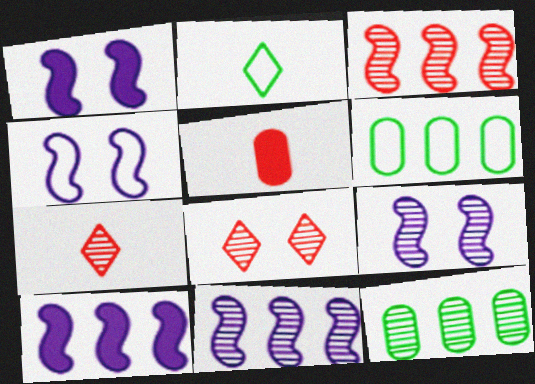[[1, 4, 9], 
[1, 6, 7], 
[7, 9, 12]]